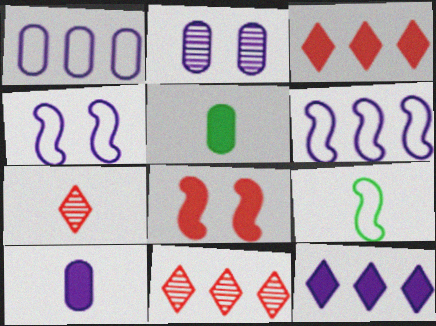[[1, 2, 10], 
[2, 3, 9], 
[4, 5, 11], 
[5, 8, 12], 
[7, 9, 10]]